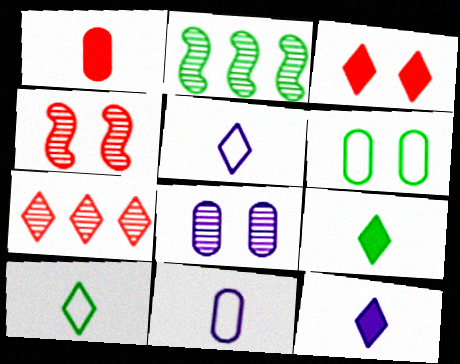[[2, 3, 11], 
[2, 6, 9]]